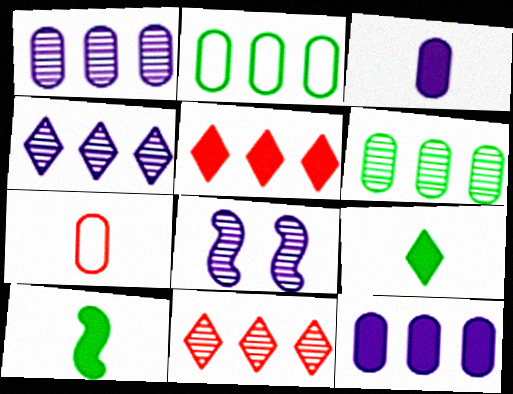[]